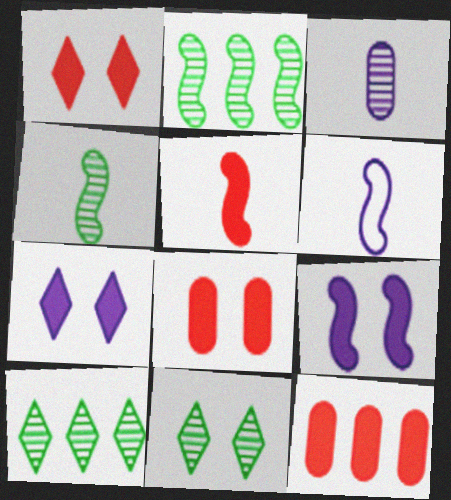[[1, 5, 12], 
[4, 5, 6], 
[6, 8, 10], 
[6, 11, 12]]